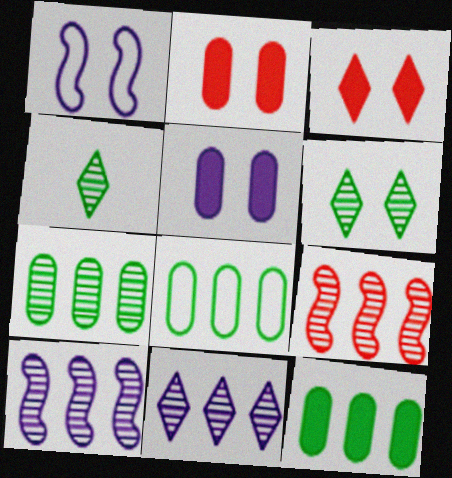[[1, 2, 6], 
[7, 8, 12], 
[7, 9, 11]]